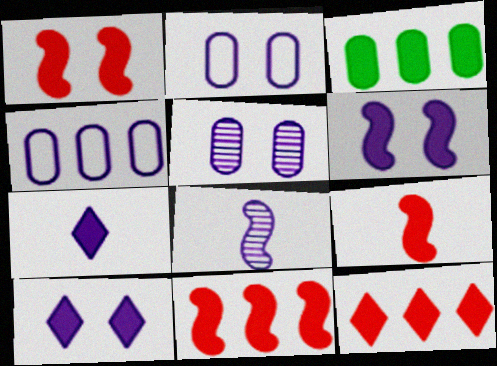[[1, 3, 7], 
[1, 9, 11], 
[3, 9, 10], 
[4, 8, 10]]